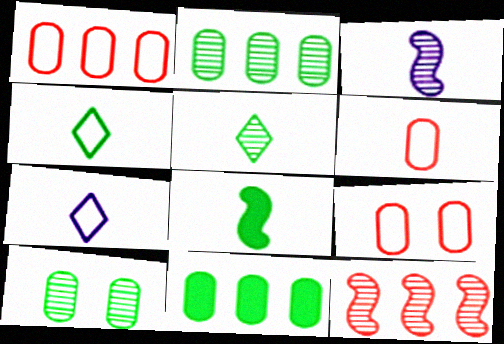[[1, 6, 9]]